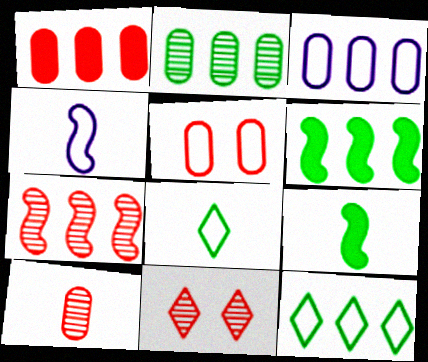[[1, 2, 3], 
[1, 5, 10], 
[2, 6, 12], 
[3, 9, 11], 
[4, 5, 12], 
[7, 10, 11]]